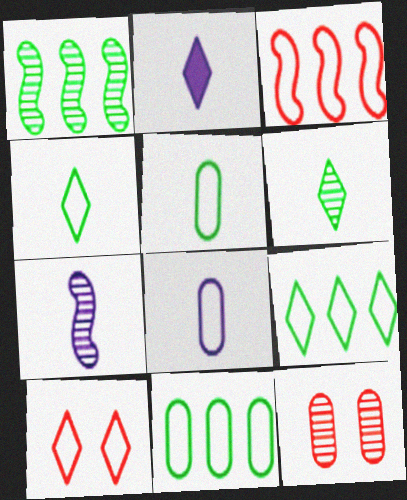[[2, 7, 8]]